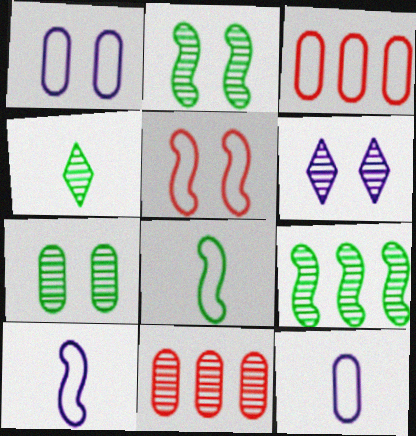[[4, 7, 9]]